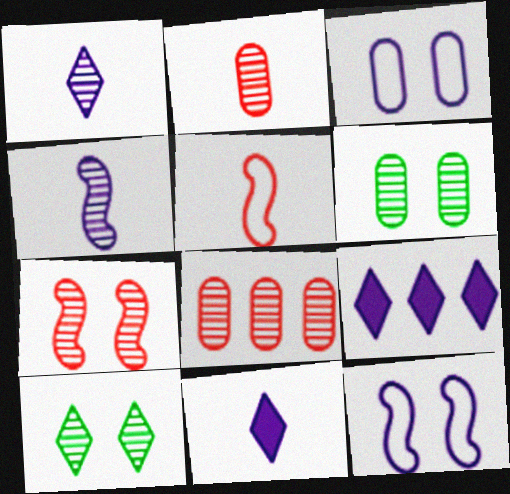[[3, 4, 9], 
[4, 8, 10], 
[5, 6, 9]]